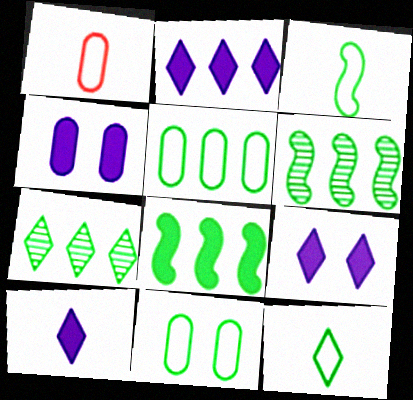[[1, 6, 9], 
[2, 9, 10], 
[5, 7, 8]]